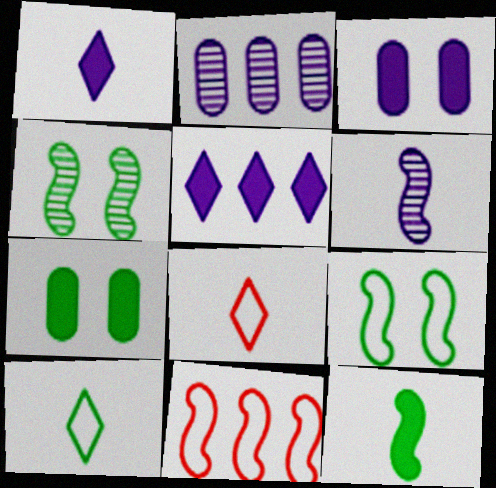[]